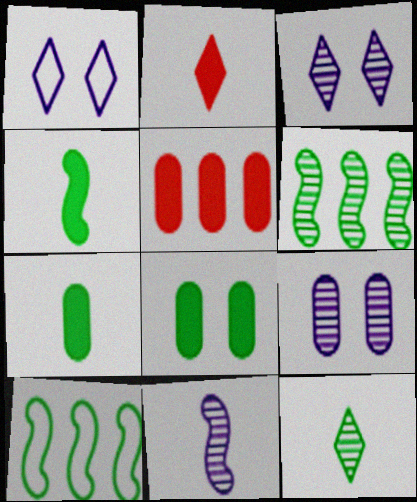[[2, 9, 10], 
[8, 10, 12]]